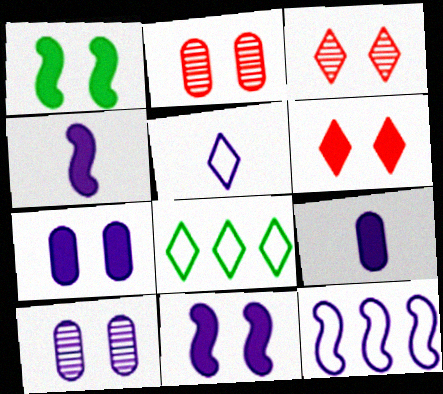[[1, 6, 7], 
[2, 4, 8]]